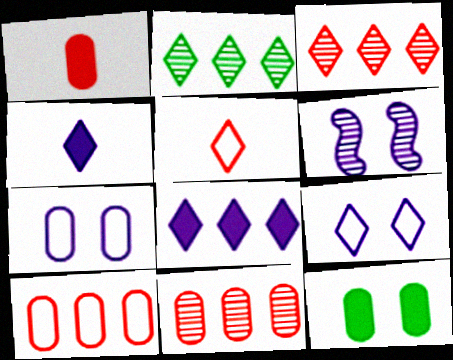[]